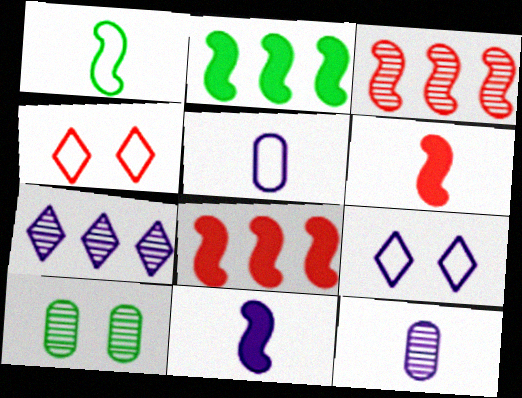[[2, 4, 12]]